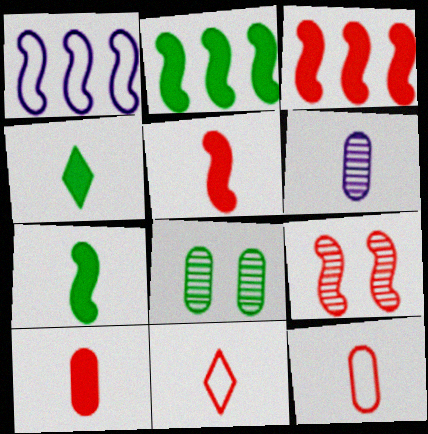[[1, 7, 9], 
[6, 7, 11]]